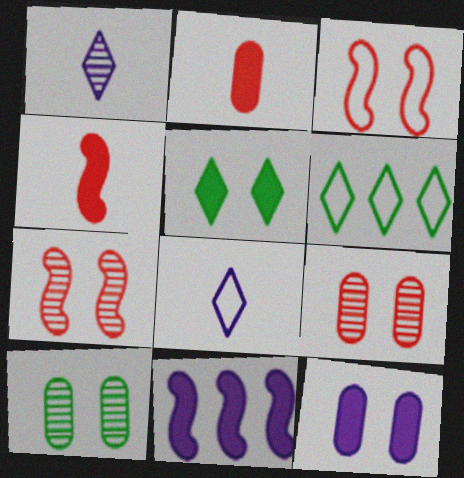[[2, 5, 11]]